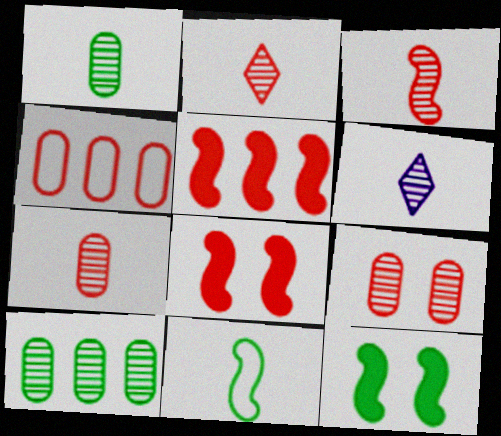[[1, 3, 6], 
[2, 3, 7], 
[2, 4, 8], 
[4, 6, 12]]